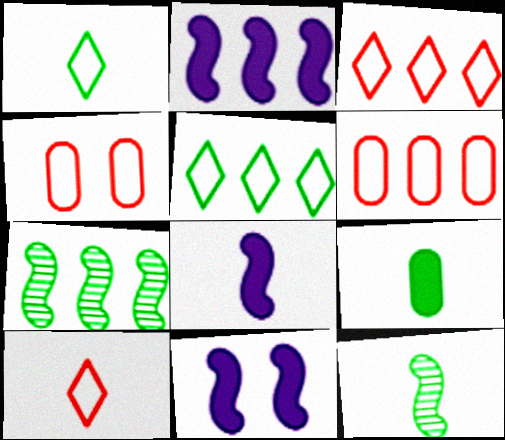[[1, 9, 12], 
[2, 8, 11]]